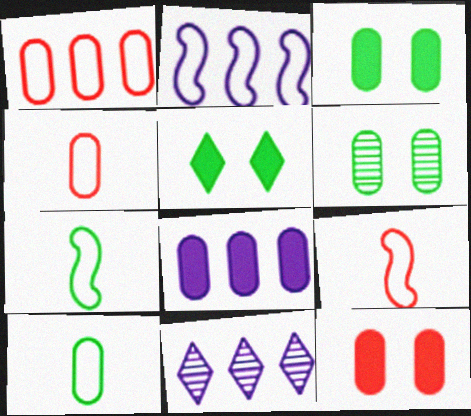[[2, 8, 11], 
[3, 9, 11], 
[4, 6, 8], 
[7, 11, 12]]